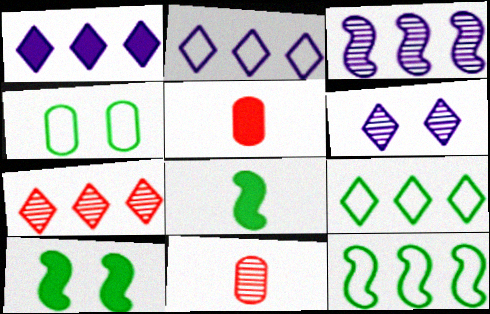[[1, 5, 10], 
[1, 7, 9], 
[2, 10, 11], 
[5, 6, 12]]